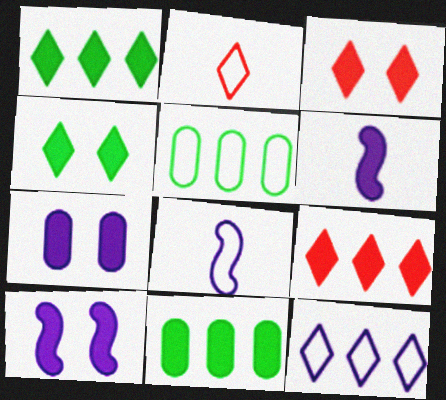[[3, 6, 11]]